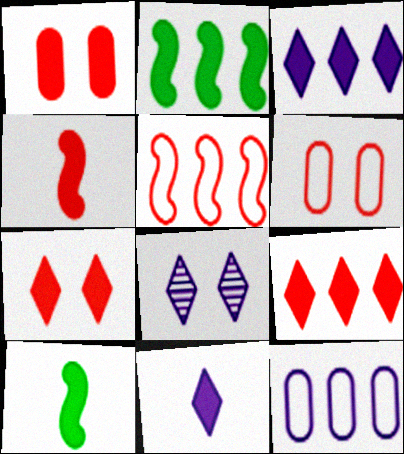[[1, 2, 11], 
[1, 3, 10], 
[1, 4, 9]]